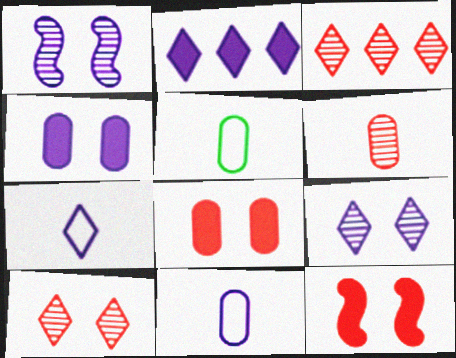[[1, 2, 11], 
[2, 7, 9]]